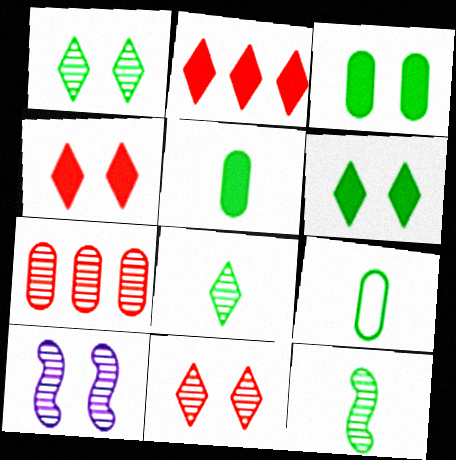[[2, 9, 10], 
[7, 8, 10]]